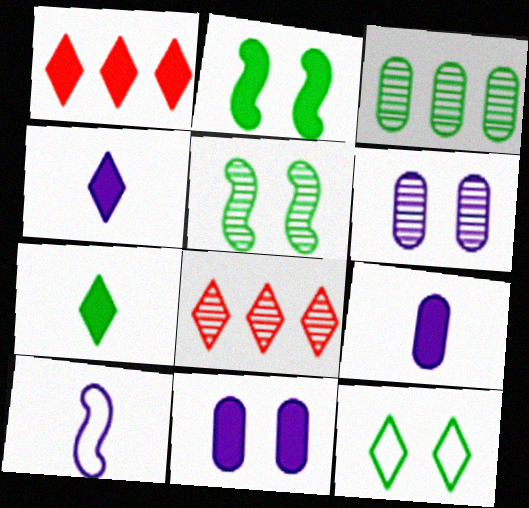[[1, 2, 9], 
[4, 8, 12]]